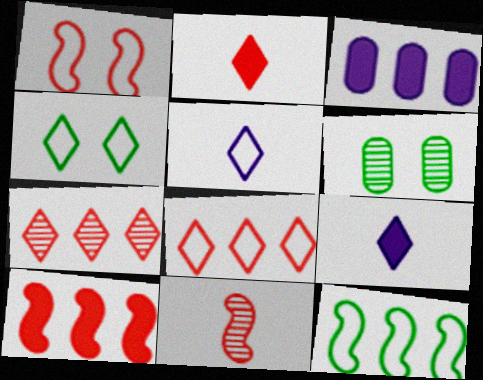[[1, 10, 11], 
[3, 4, 11], 
[3, 7, 12], 
[4, 5, 8], 
[4, 7, 9], 
[5, 6, 10]]